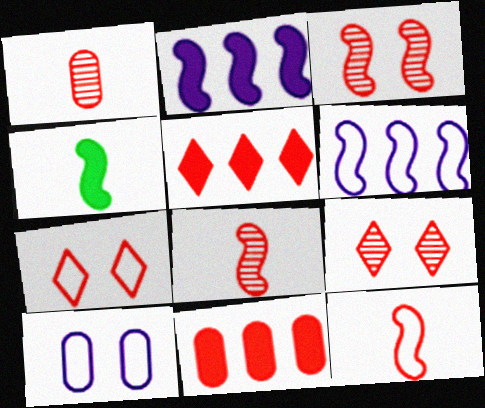[[3, 4, 6], 
[7, 8, 11], 
[9, 11, 12]]